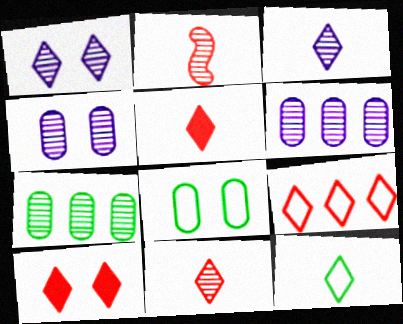[[1, 2, 7], 
[3, 5, 12], 
[9, 10, 11]]